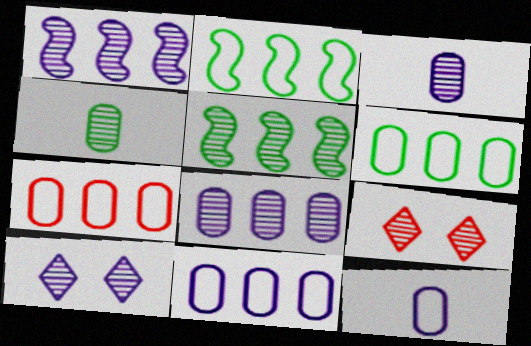[[1, 3, 10], 
[1, 4, 9], 
[3, 5, 9], 
[6, 7, 11]]